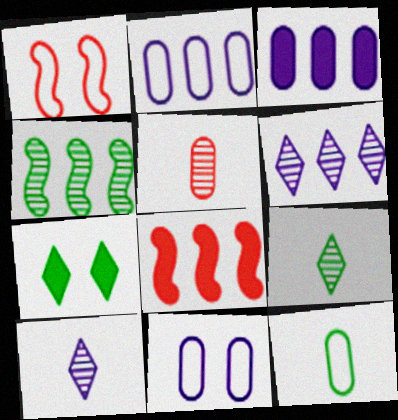[[1, 3, 9], 
[4, 7, 12], 
[8, 9, 11]]